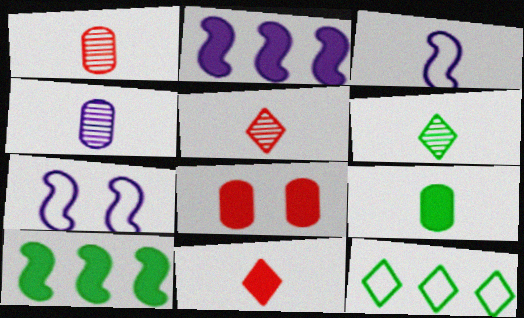[[3, 5, 9]]